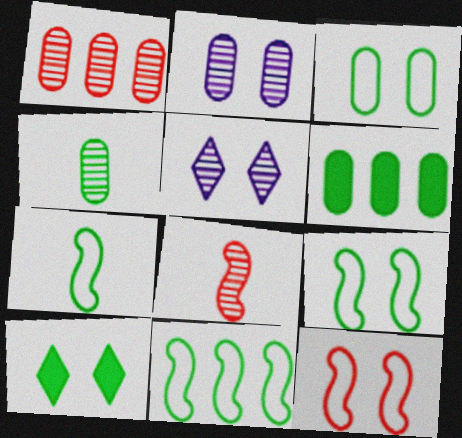[[1, 2, 4], 
[2, 10, 12], 
[3, 4, 6], 
[4, 10, 11], 
[7, 9, 11]]